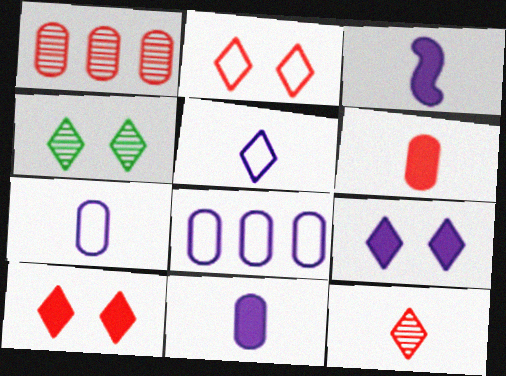[[2, 4, 9]]